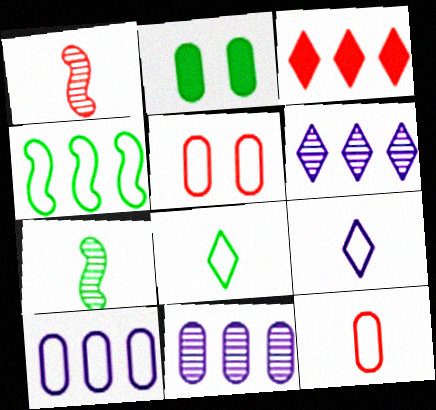[[1, 3, 5], 
[2, 11, 12], 
[3, 4, 11], 
[4, 5, 9]]